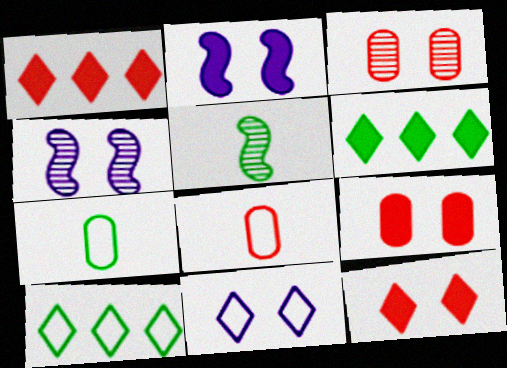[[1, 4, 7], 
[4, 6, 8]]